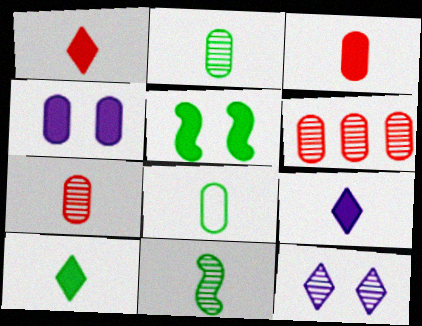[[1, 9, 10], 
[4, 6, 8], 
[6, 11, 12], 
[8, 10, 11]]